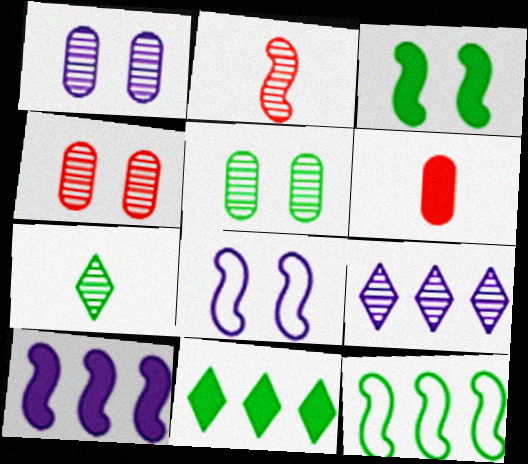[[1, 4, 5], 
[2, 5, 9]]